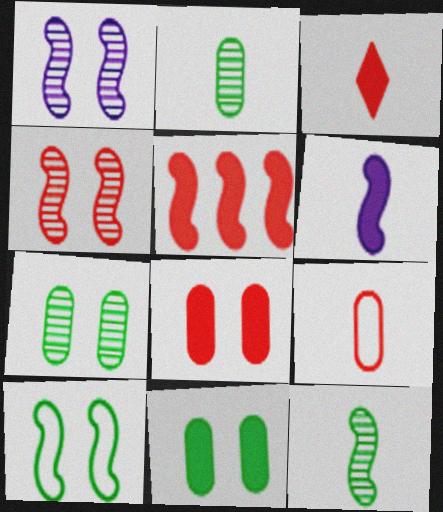[[3, 5, 8]]